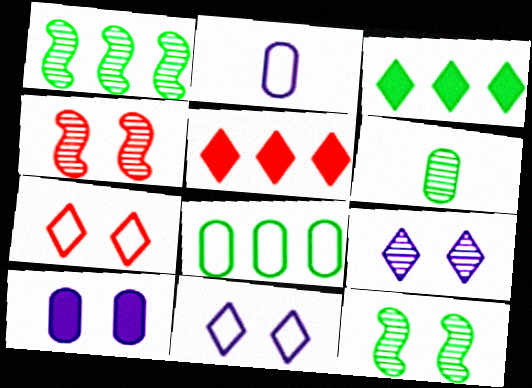[[1, 3, 8], 
[2, 3, 4], 
[2, 5, 12], 
[7, 10, 12]]